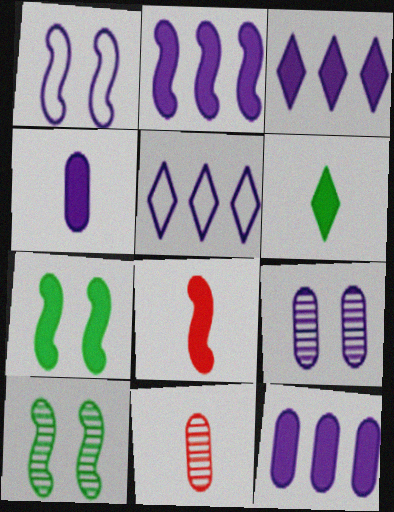[[2, 3, 12], 
[2, 7, 8], 
[4, 6, 8], 
[5, 7, 11]]